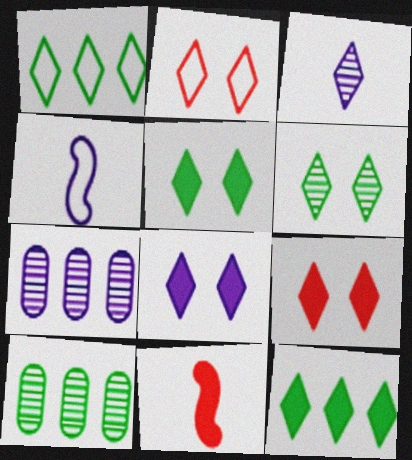[[1, 3, 9], 
[2, 3, 12], 
[2, 6, 8], 
[4, 7, 8], 
[4, 9, 10], 
[5, 8, 9]]